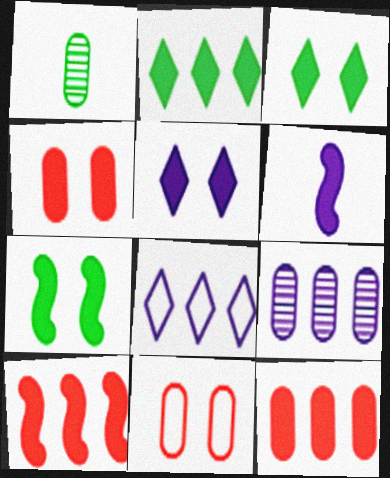[[2, 4, 6], 
[3, 6, 12], 
[4, 5, 7], 
[6, 7, 10]]